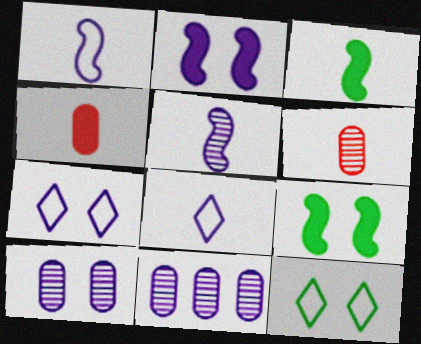[[2, 7, 10], 
[2, 8, 11], 
[3, 6, 8]]